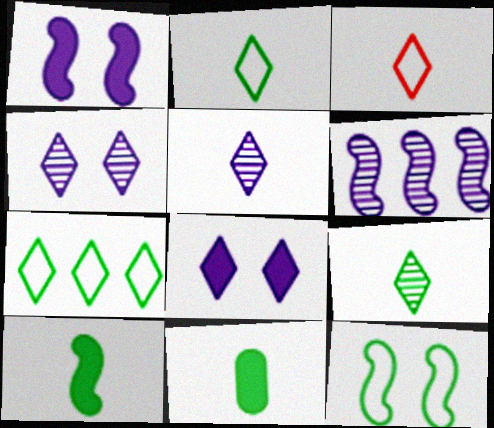[]